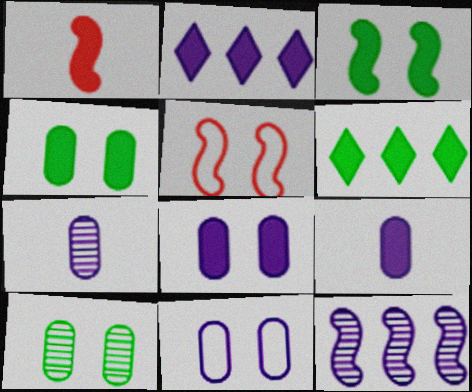[[1, 2, 4], 
[1, 6, 8], 
[5, 6, 7]]